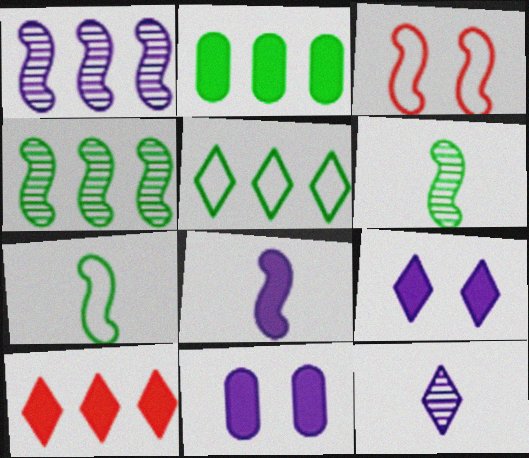[[2, 3, 12], 
[2, 4, 5], 
[3, 4, 8]]